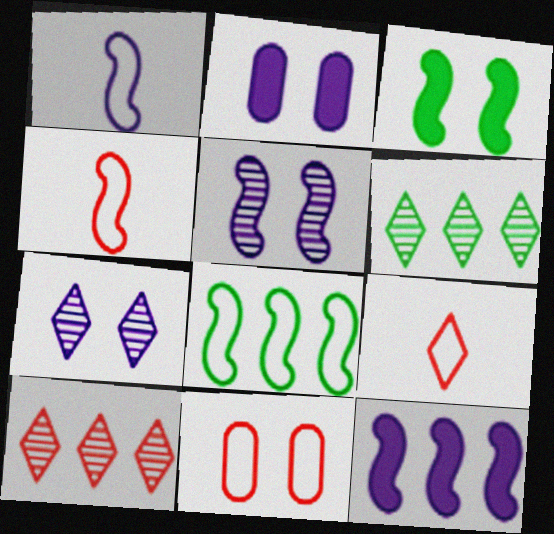[[1, 5, 12], 
[2, 4, 6], 
[3, 7, 11]]